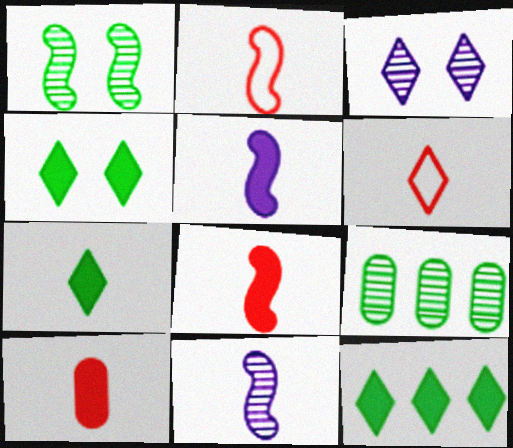[[3, 6, 12], 
[4, 7, 12], 
[5, 7, 10]]